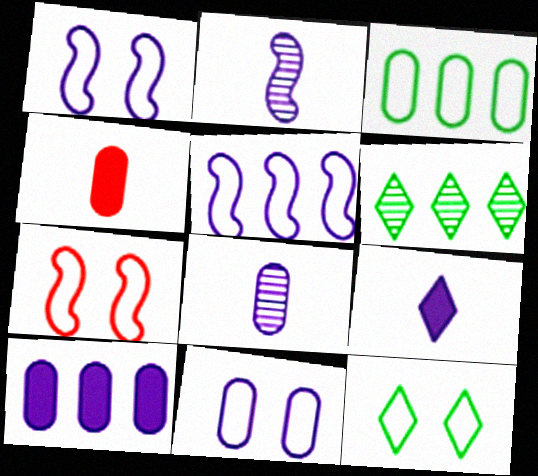[[1, 4, 6], 
[7, 11, 12], 
[8, 10, 11]]